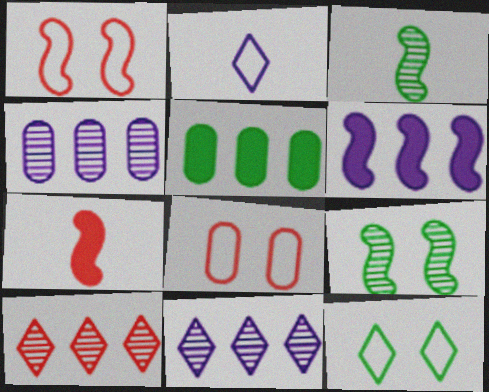[[1, 3, 6], 
[3, 5, 12], 
[4, 7, 12], 
[7, 8, 10]]